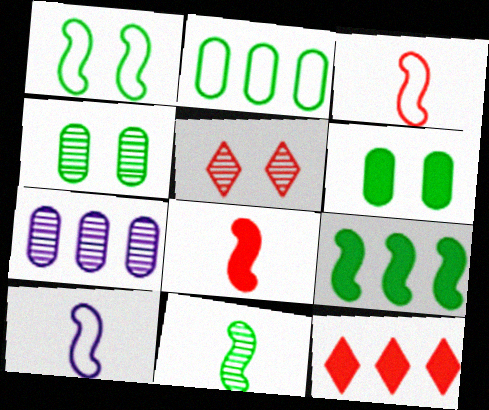[[1, 9, 11], 
[4, 10, 12], 
[5, 7, 11], 
[8, 10, 11]]